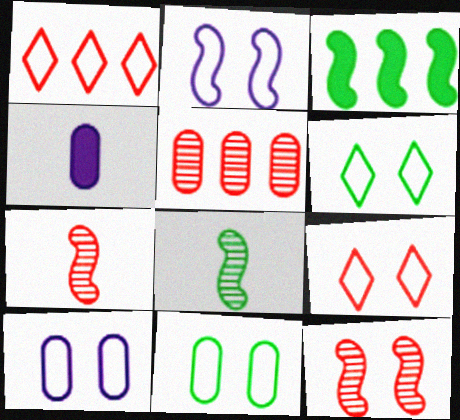[[2, 3, 7], 
[2, 9, 11], 
[4, 5, 11]]